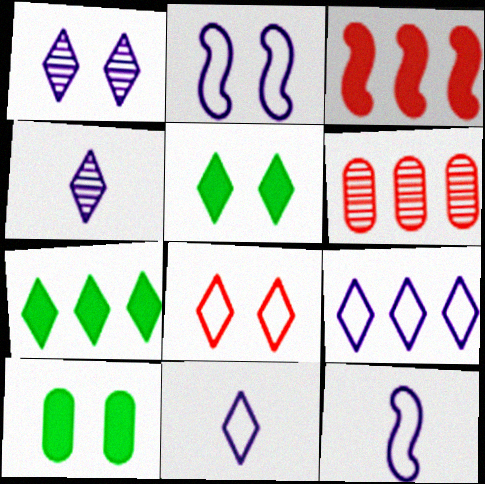[[1, 5, 8], 
[4, 7, 8], 
[5, 6, 12]]